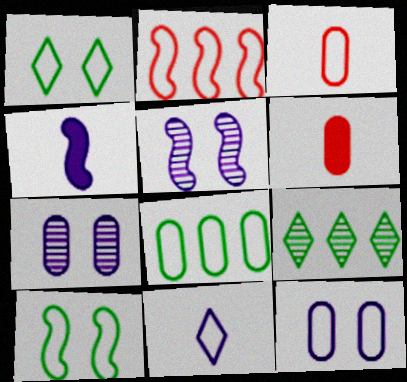[[3, 8, 12], 
[6, 7, 8]]